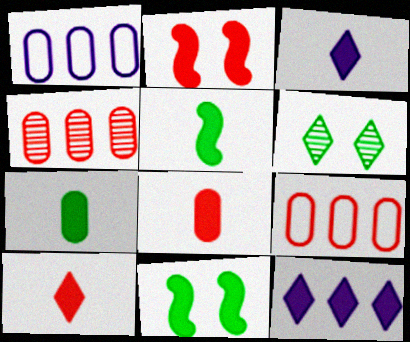[[2, 7, 12], 
[3, 5, 8], 
[8, 11, 12]]